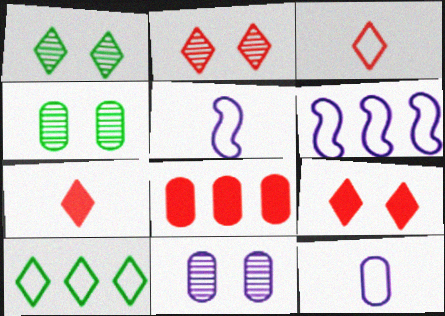[[1, 5, 8], 
[4, 6, 7], 
[4, 8, 12]]